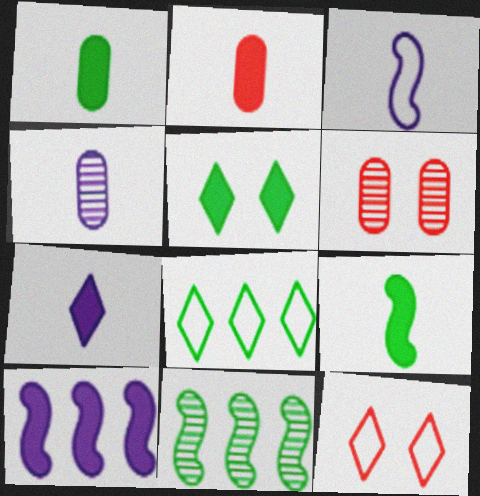[[2, 5, 10], 
[2, 7, 9], 
[3, 4, 7]]